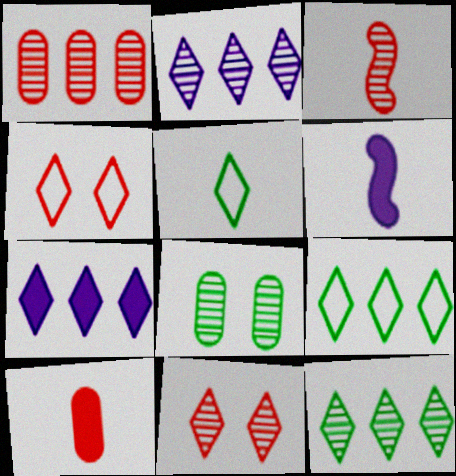[[1, 3, 11], 
[2, 3, 8], 
[5, 7, 11]]